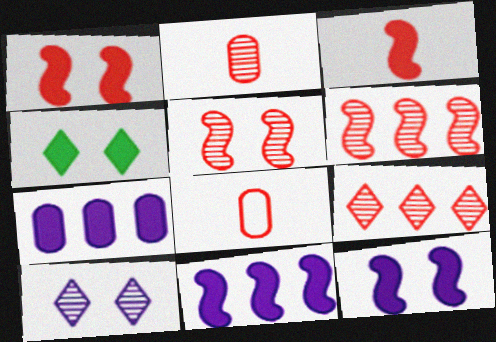[[1, 8, 9], 
[2, 5, 9], 
[3, 4, 7]]